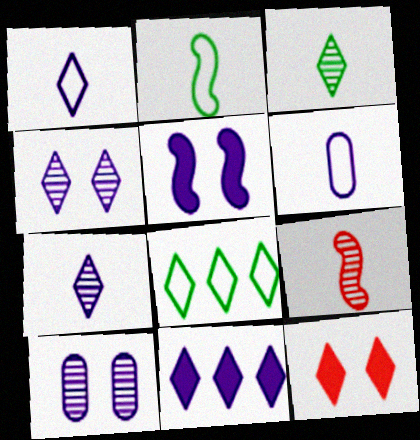[[1, 4, 11], 
[7, 8, 12]]